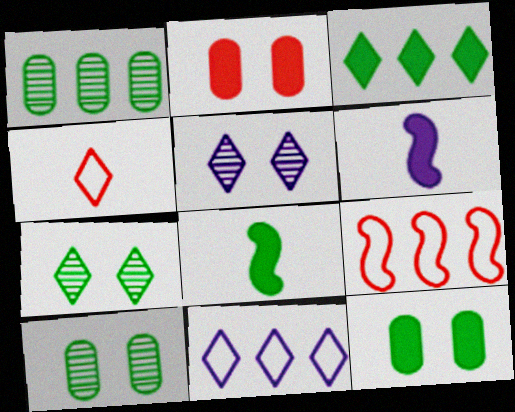[[2, 3, 6], 
[3, 4, 5], 
[3, 8, 12]]